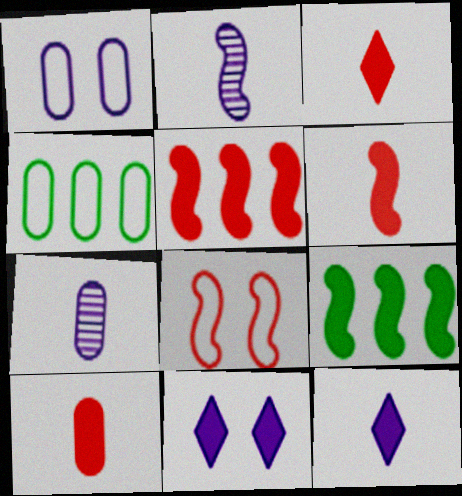[[2, 8, 9], 
[3, 6, 10], 
[9, 10, 11]]